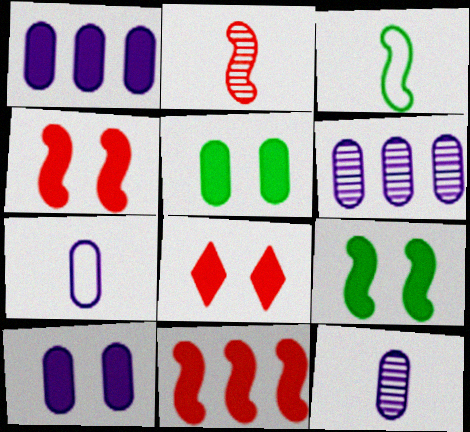[[3, 6, 8], 
[6, 7, 10], 
[8, 9, 10]]